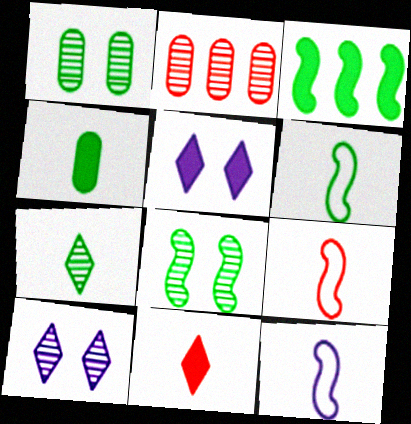[[2, 5, 6], 
[3, 6, 8], 
[4, 6, 7], 
[6, 9, 12]]